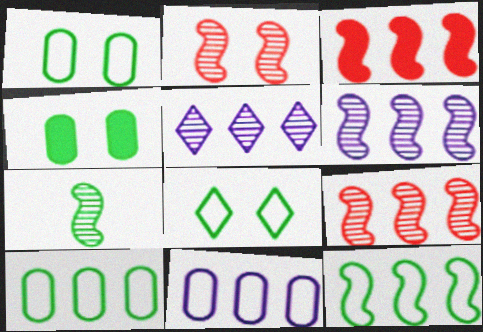[[2, 6, 7], 
[3, 5, 10], 
[3, 6, 12]]